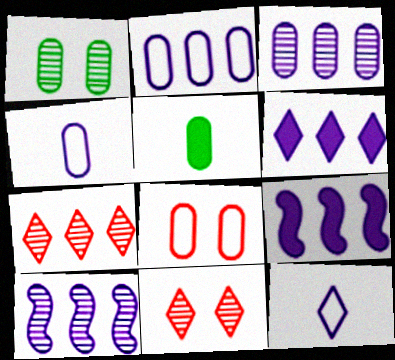[[2, 6, 10], 
[3, 5, 8]]